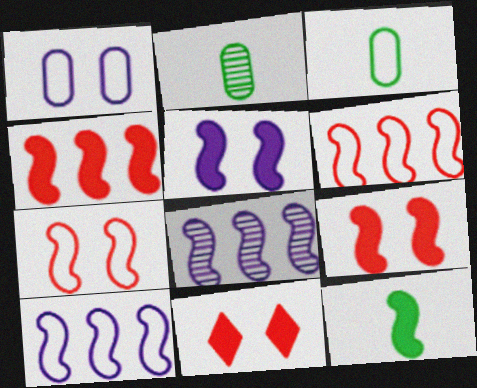[[2, 10, 11], 
[3, 8, 11], 
[4, 5, 12], 
[7, 8, 12]]